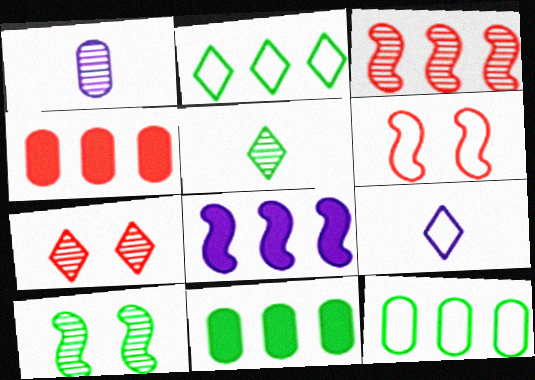[[4, 9, 10], 
[6, 9, 12]]